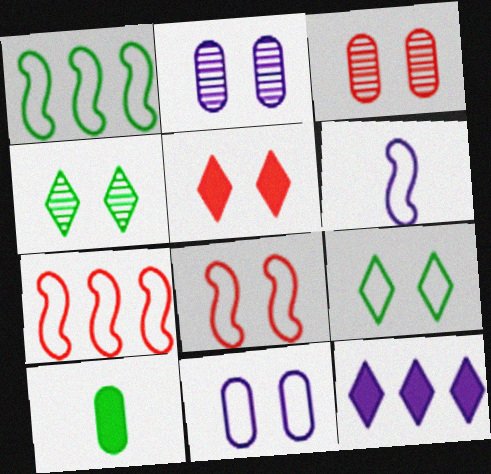[[1, 4, 10], 
[1, 6, 8], 
[2, 6, 12], 
[3, 5, 8], 
[8, 9, 11]]